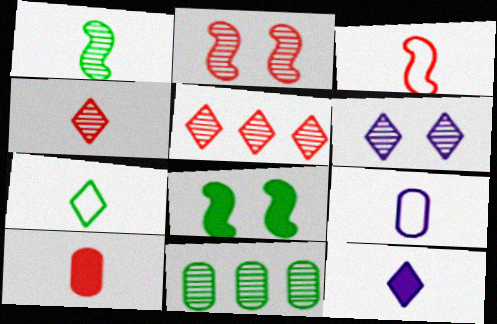[[3, 4, 10], 
[3, 7, 9], 
[4, 7, 12], 
[5, 8, 9], 
[7, 8, 11]]